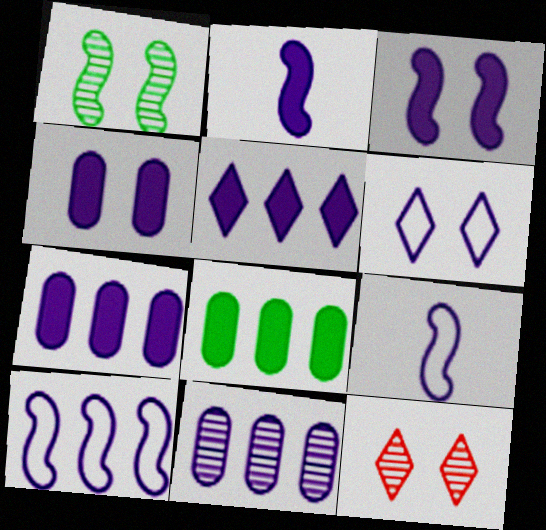[[2, 4, 5], 
[2, 6, 11], 
[5, 10, 11], 
[8, 9, 12]]